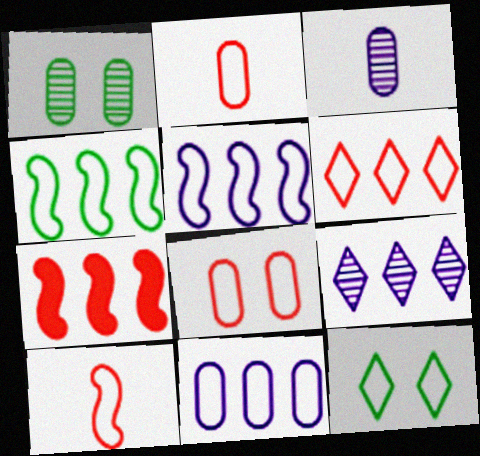[[2, 5, 12], 
[3, 7, 12], 
[4, 6, 11], 
[6, 8, 10], 
[10, 11, 12]]